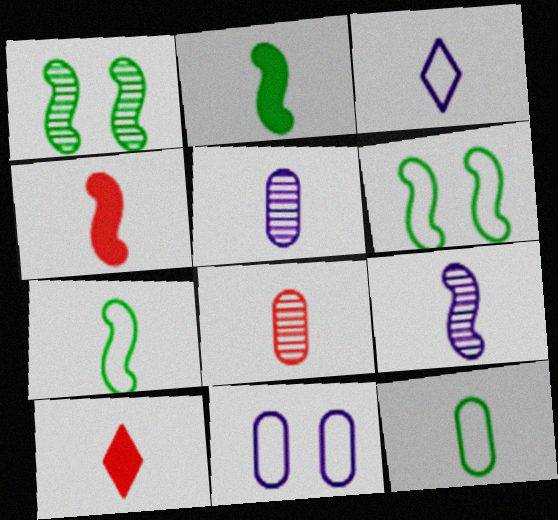[[2, 3, 8], 
[4, 7, 9], 
[5, 7, 10], 
[9, 10, 12]]